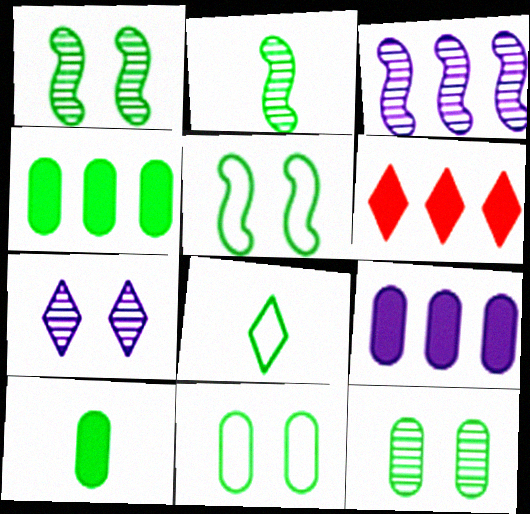[[1, 4, 8], 
[2, 8, 10], 
[6, 7, 8]]